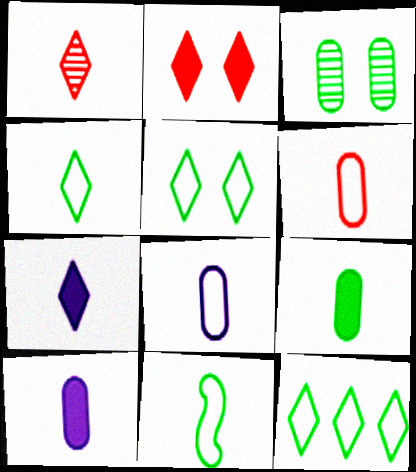[[1, 4, 7], 
[1, 10, 11], 
[4, 5, 12]]